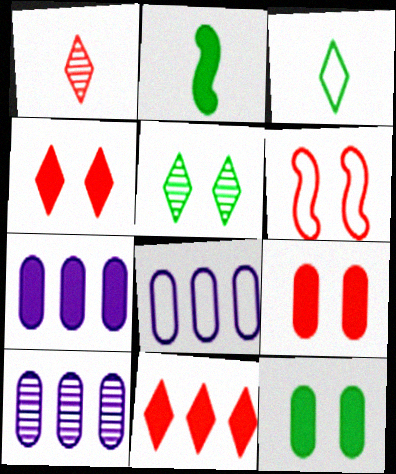[[2, 4, 7], 
[3, 6, 8], 
[7, 8, 10]]